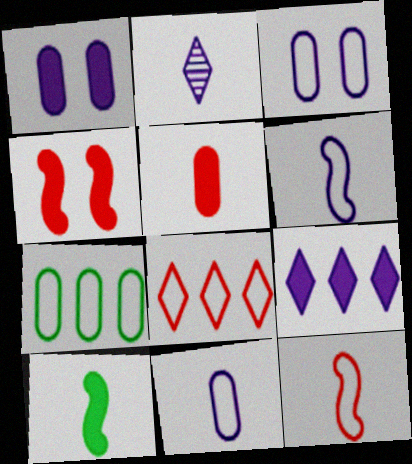[[2, 4, 7]]